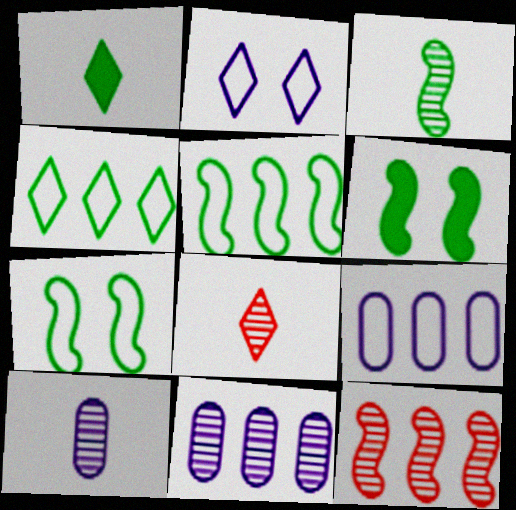[[3, 5, 6], 
[3, 8, 10], 
[6, 8, 9]]